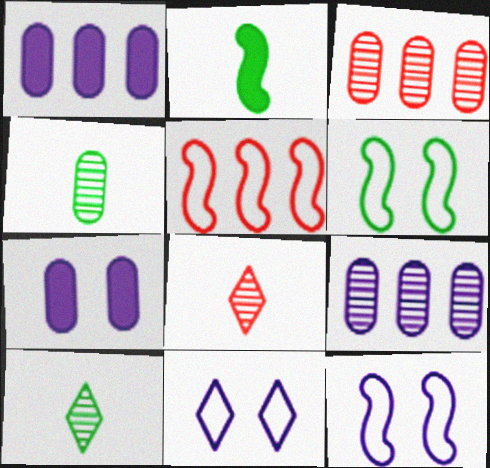[[1, 6, 8], 
[2, 3, 11], 
[5, 7, 10]]